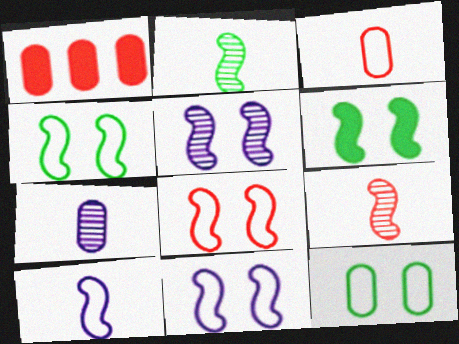[[1, 7, 12], 
[4, 8, 11], 
[5, 6, 8]]